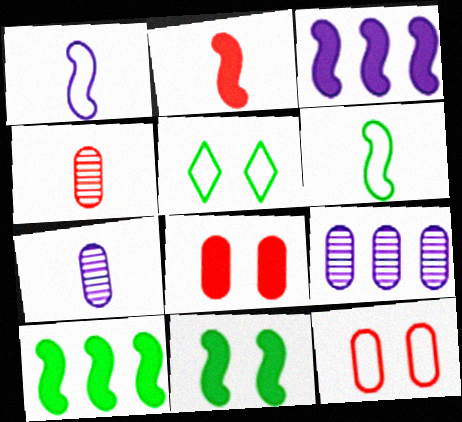[[2, 3, 11], 
[2, 5, 9], 
[3, 4, 5]]